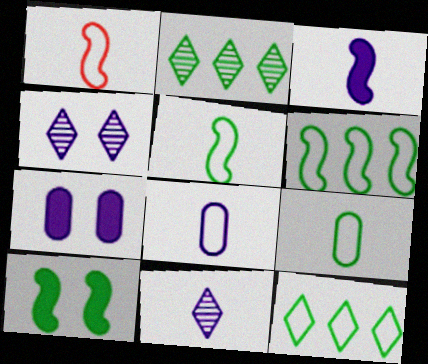[[1, 2, 7], 
[2, 9, 10], 
[3, 8, 11]]